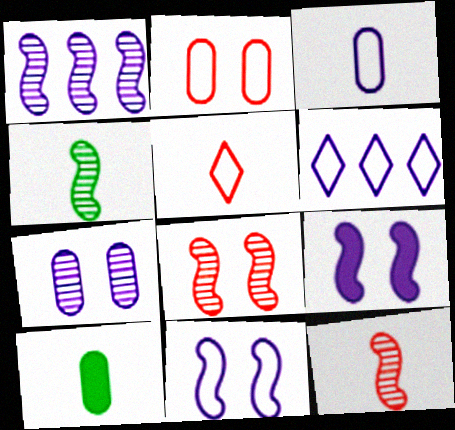[[1, 4, 8], 
[3, 6, 11], 
[6, 8, 10]]